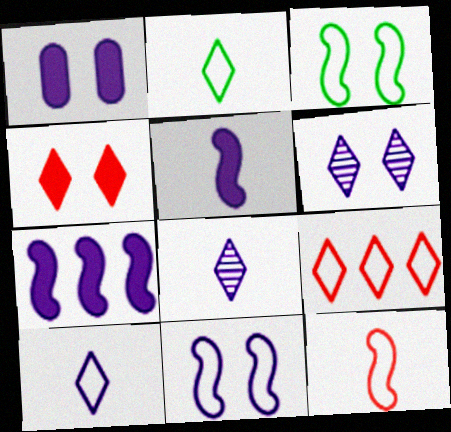[[1, 6, 11]]